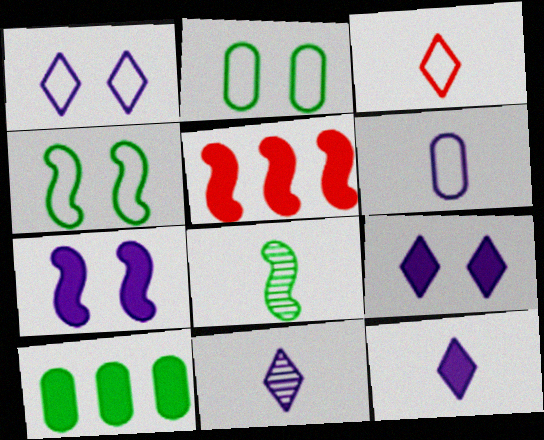[[2, 5, 11]]